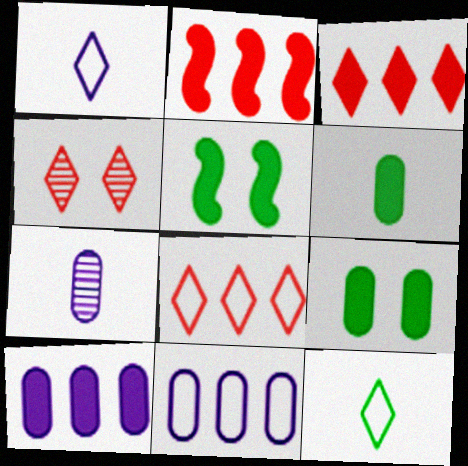[[5, 7, 8]]